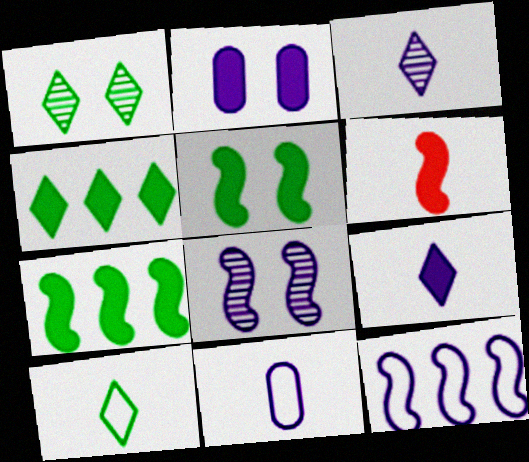[[1, 4, 10], 
[2, 3, 12], 
[2, 4, 6]]